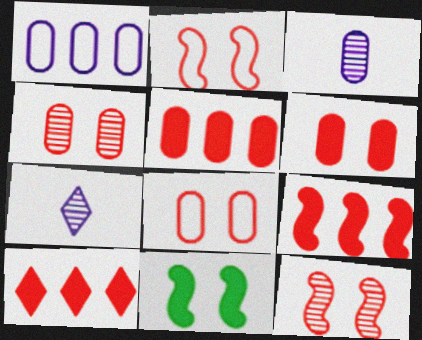[[4, 6, 8], 
[5, 9, 10]]